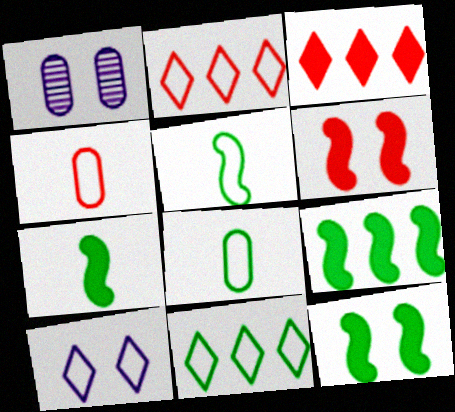[[1, 2, 7], 
[1, 3, 5], 
[7, 9, 12]]